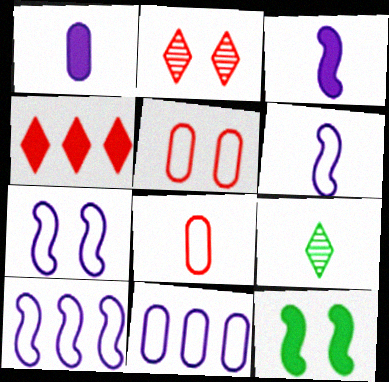[[1, 4, 12], 
[3, 8, 9], 
[6, 7, 10]]